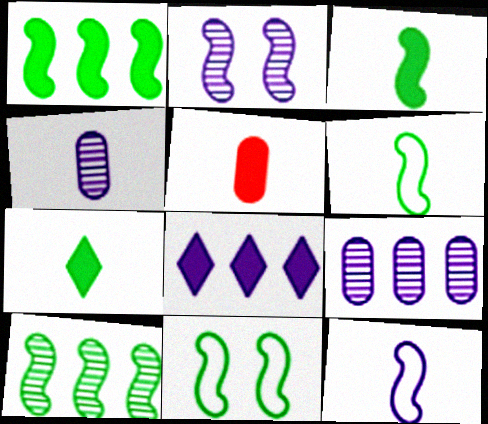[[3, 10, 11]]